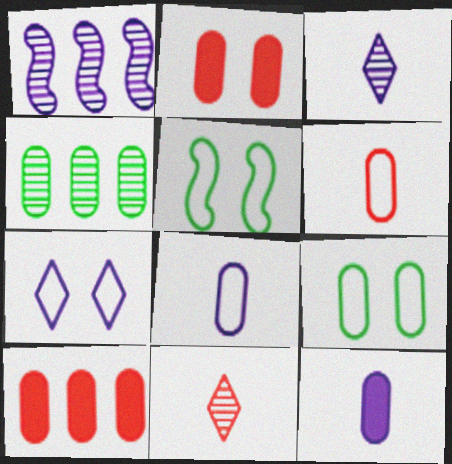[[1, 7, 12], 
[2, 4, 8], 
[3, 5, 10]]